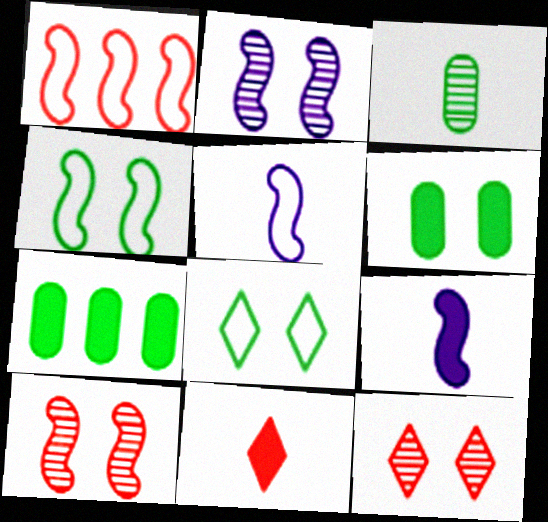[[1, 4, 5], 
[3, 5, 11], 
[5, 7, 12]]